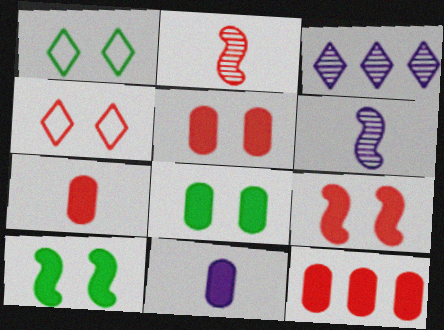[[1, 6, 12], 
[2, 4, 12], 
[5, 7, 12], 
[8, 11, 12]]